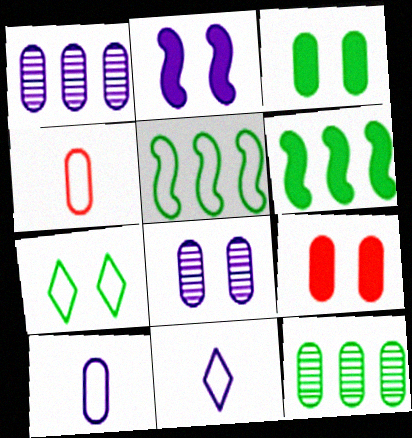[[1, 2, 11], 
[1, 3, 4], 
[9, 10, 12]]